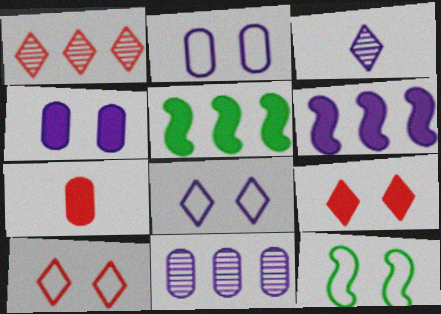[[2, 3, 6], 
[2, 10, 12]]